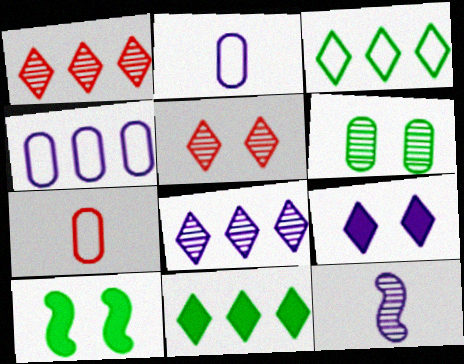[[1, 2, 10], 
[1, 6, 12], 
[4, 9, 12], 
[7, 8, 10]]